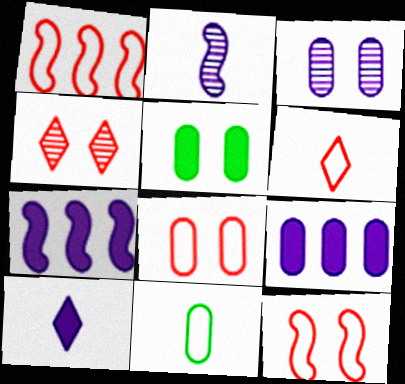[[1, 6, 8], 
[3, 5, 8], 
[4, 7, 11]]